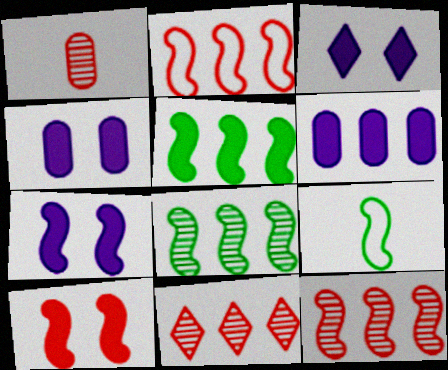[[3, 4, 7], 
[4, 9, 11], 
[7, 9, 12]]